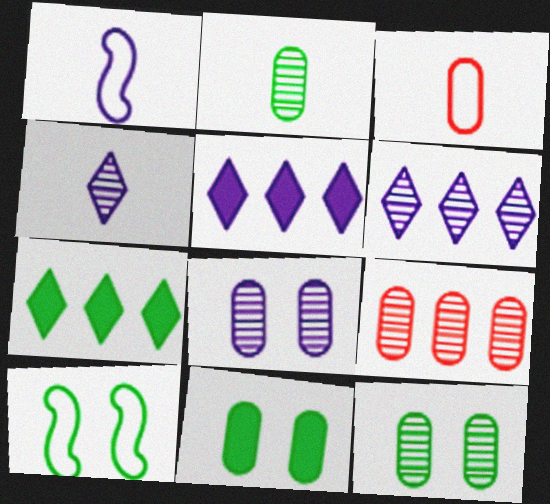[[1, 5, 8], 
[2, 7, 10], 
[2, 8, 9]]